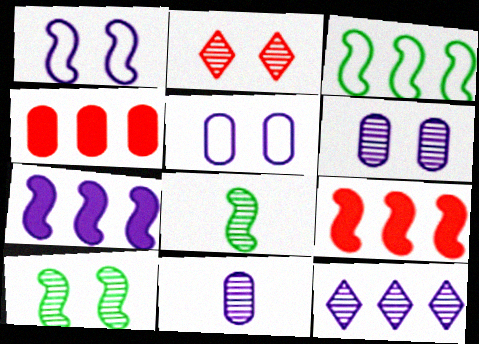[[1, 8, 9], 
[2, 6, 10], 
[3, 4, 12]]